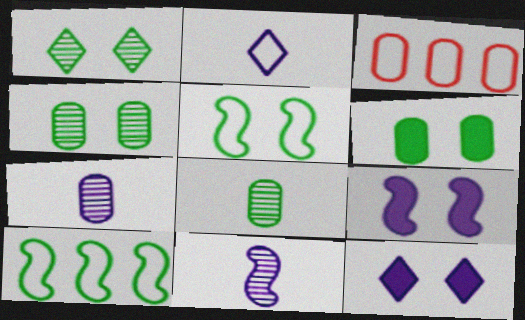[[1, 5, 6], 
[2, 3, 5], 
[3, 6, 7]]